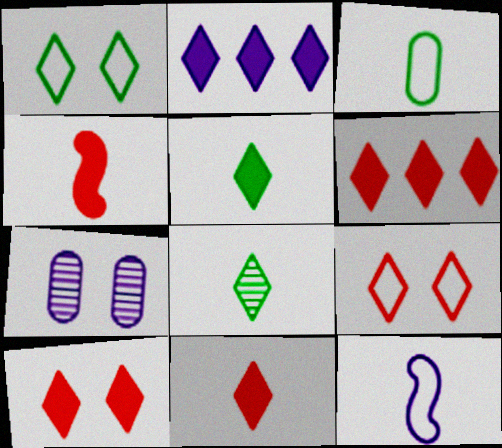[[2, 5, 10], 
[2, 7, 12], 
[2, 8, 9], 
[6, 10, 11]]